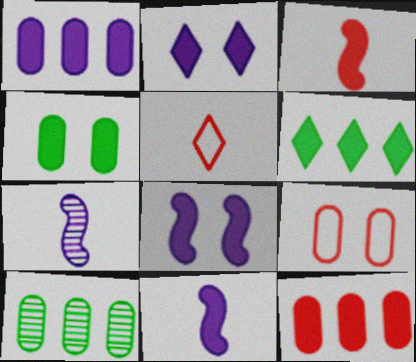[[1, 2, 11], 
[5, 8, 10], 
[6, 7, 9]]